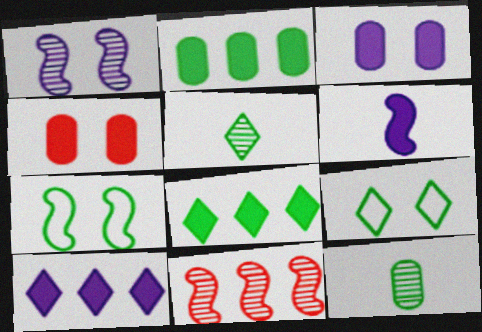[[1, 4, 9], 
[2, 5, 7], 
[3, 6, 10], 
[4, 6, 8], 
[5, 8, 9], 
[6, 7, 11], 
[7, 8, 12]]